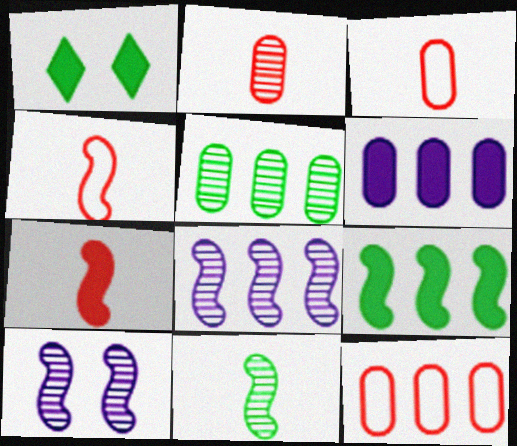[[1, 3, 8], 
[1, 6, 7], 
[4, 9, 10], 
[5, 6, 12]]